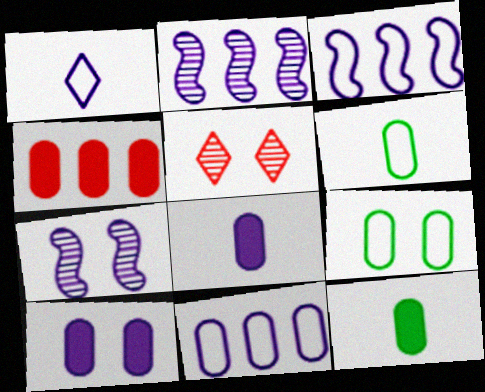[[1, 2, 10], 
[3, 5, 12], 
[4, 10, 12]]